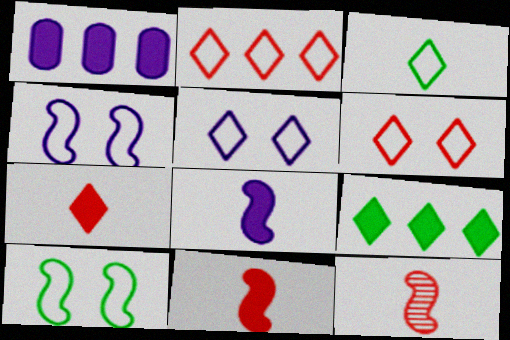[[2, 3, 5]]